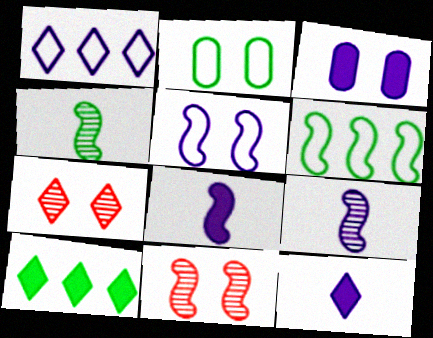[[1, 3, 9], 
[2, 4, 10], 
[6, 8, 11]]